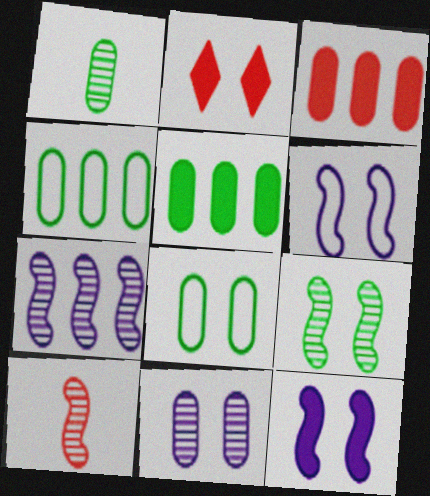[[1, 5, 8], 
[7, 9, 10]]